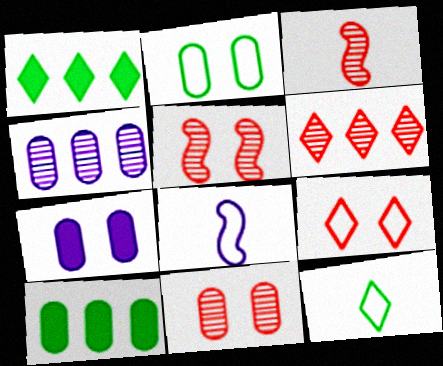[[1, 8, 11], 
[2, 7, 11], 
[3, 6, 11]]